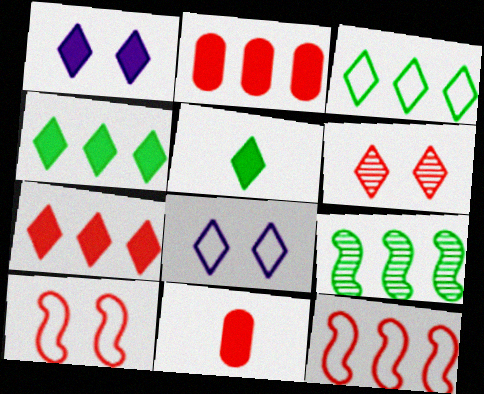[[1, 5, 7], 
[6, 11, 12], 
[8, 9, 11]]